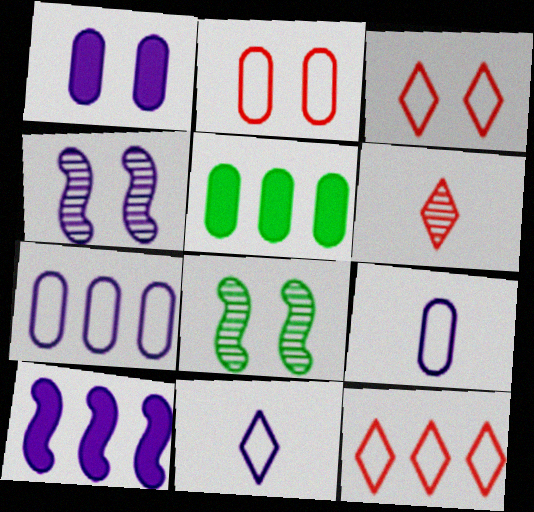[[1, 3, 8]]